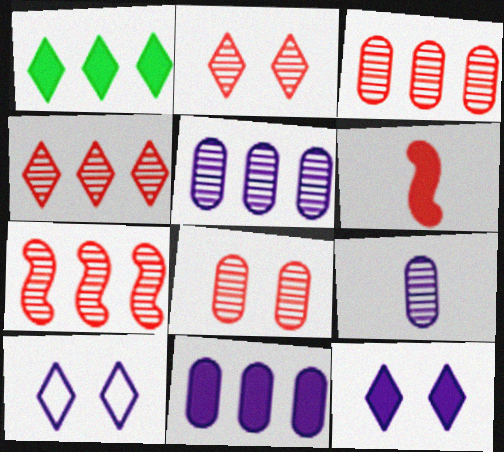[[3, 4, 7]]